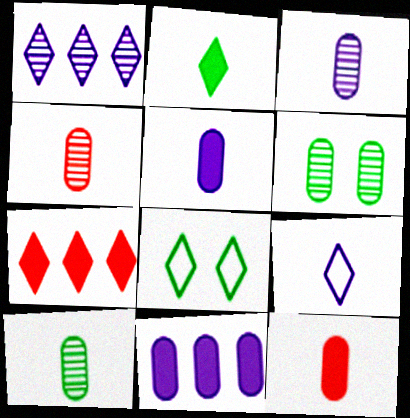[[3, 4, 10]]